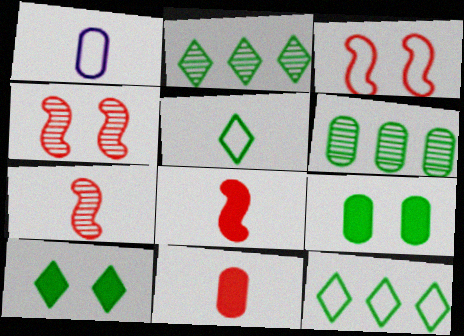[[1, 3, 12], 
[2, 5, 10]]